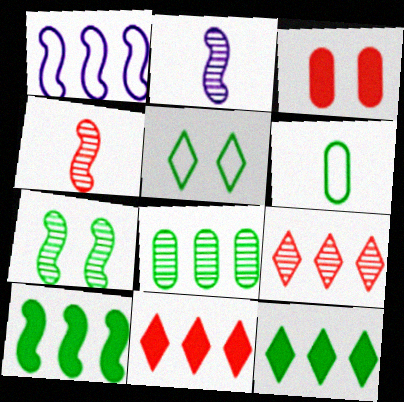[[1, 8, 11], 
[6, 7, 12]]